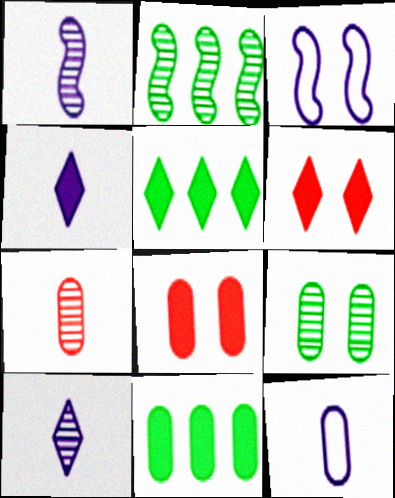[[1, 4, 12], 
[2, 6, 12], 
[3, 5, 7], 
[3, 6, 9], 
[4, 5, 6]]